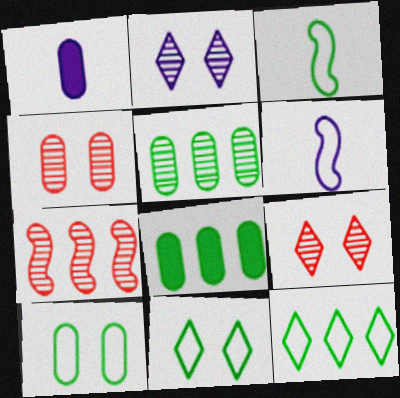[[1, 7, 11], 
[3, 10, 12], 
[6, 8, 9]]